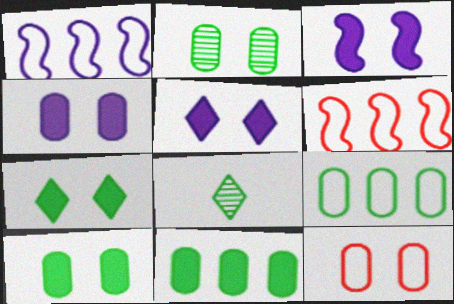[[2, 4, 12], 
[3, 4, 5], 
[4, 6, 8]]